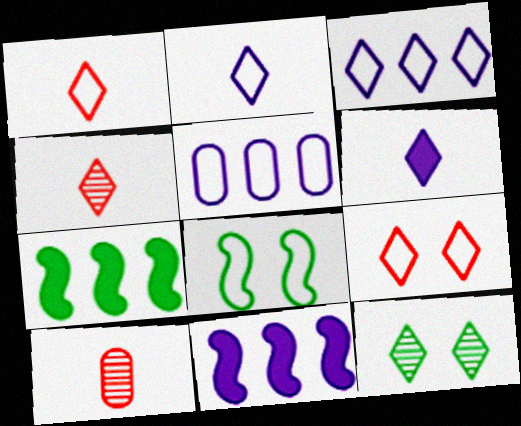[[1, 5, 8]]